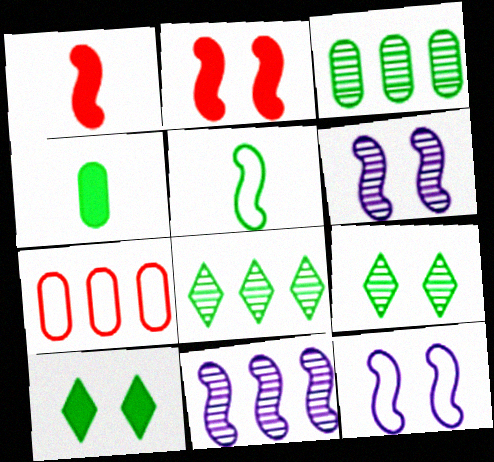[[2, 5, 11], 
[3, 5, 10]]